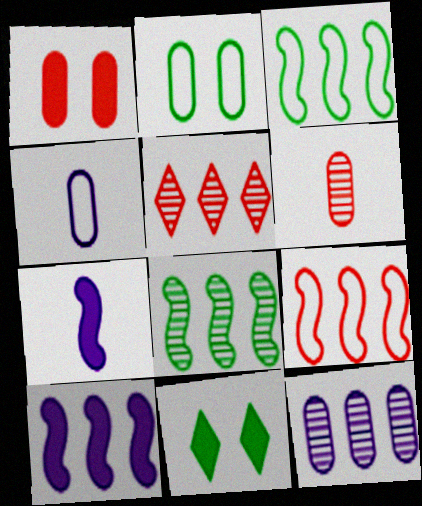[[2, 5, 7], 
[5, 8, 12], 
[8, 9, 10]]